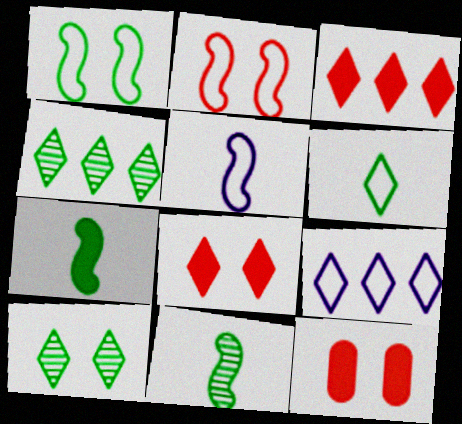[[3, 4, 9], 
[4, 5, 12], 
[9, 11, 12]]